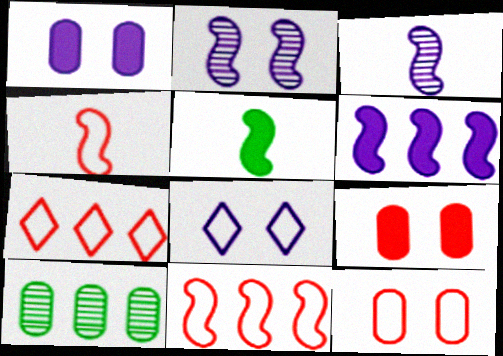[[1, 2, 8], 
[2, 5, 11], 
[3, 4, 5], 
[4, 7, 12], 
[6, 7, 10]]